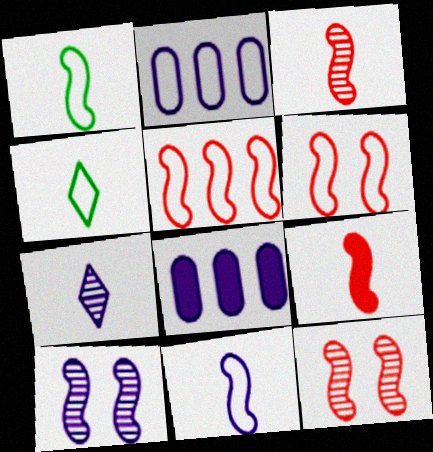[[2, 4, 6], 
[4, 8, 12], 
[5, 9, 12]]